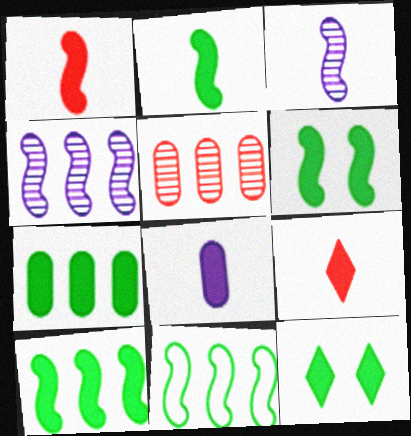[[2, 6, 10], 
[2, 7, 12], 
[2, 8, 9]]